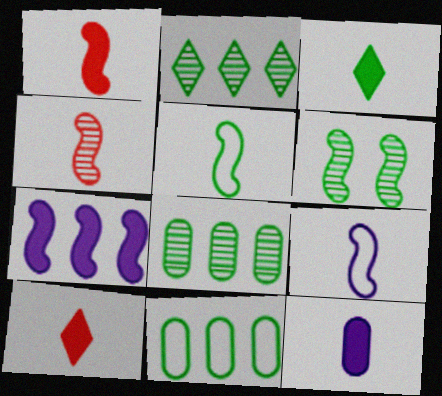[[1, 3, 12], 
[3, 6, 11]]